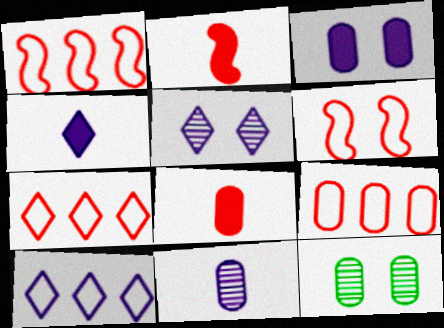[[1, 4, 12], 
[1, 7, 9], 
[2, 10, 12], 
[4, 5, 10]]